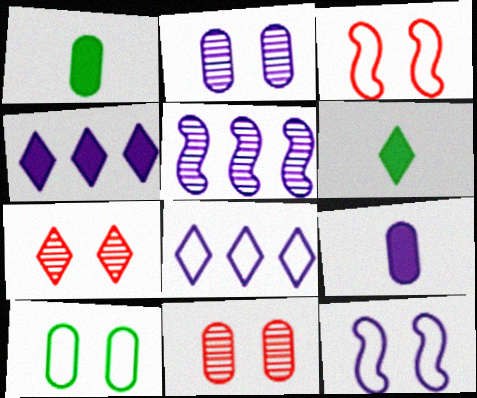[[6, 7, 8]]